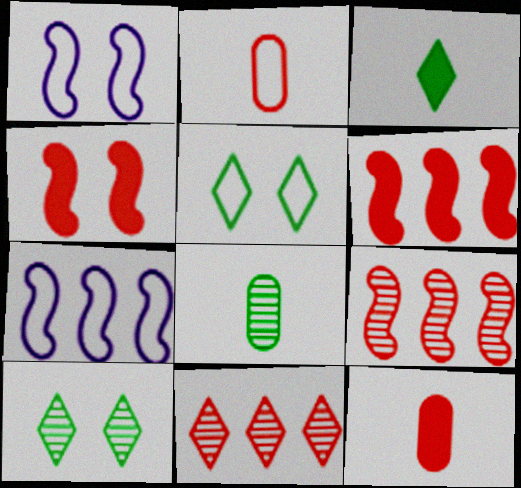[[2, 4, 11], 
[2, 5, 7], 
[7, 10, 12]]